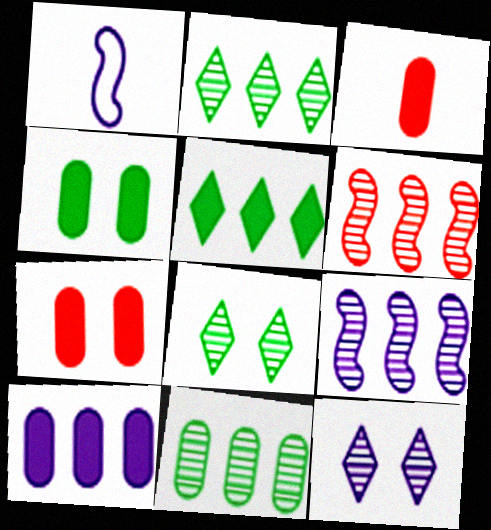[[1, 2, 7], 
[1, 10, 12], 
[3, 4, 10]]